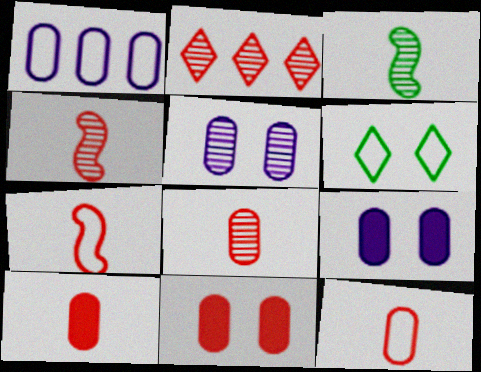[[1, 6, 7], 
[2, 3, 5], 
[2, 7, 11], 
[8, 10, 12]]